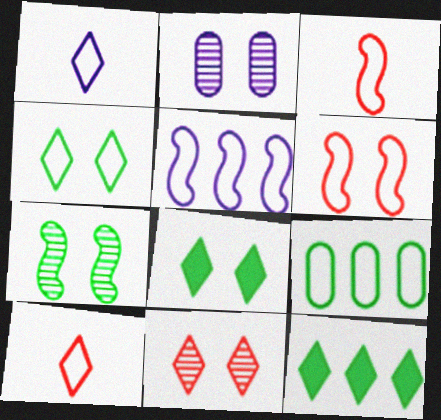[[1, 6, 9], 
[1, 11, 12], 
[2, 3, 12], 
[2, 6, 8], 
[2, 7, 11]]